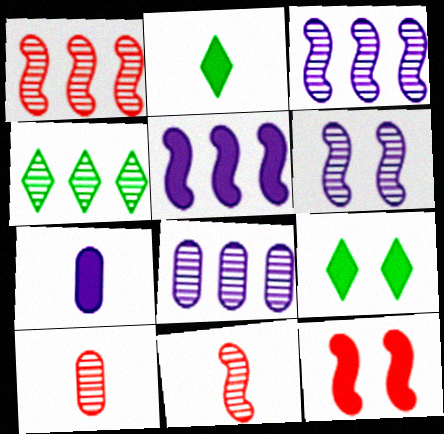[[1, 4, 8], 
[4, 6, 10]]